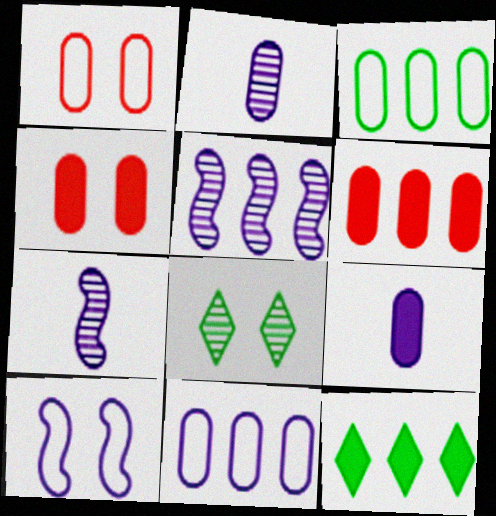[[1, 7, 12], 
[2, 3, 4], 
[4, 8, 10]]